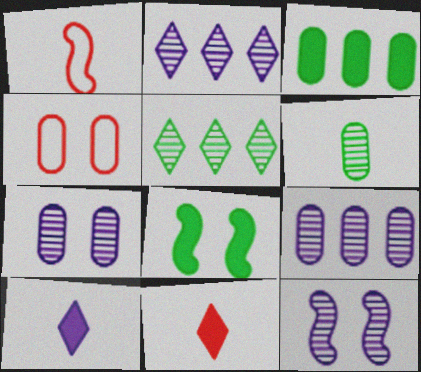[[1, 6, 10]]